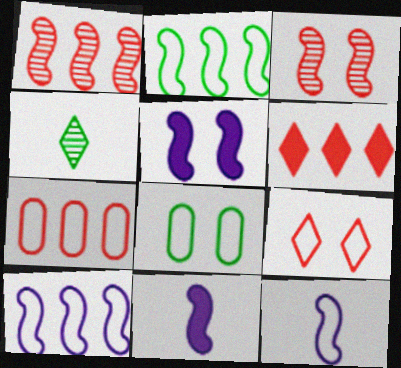[[1, 6, 7], 
[2, 3, 11], 
[4, 5, 7]]